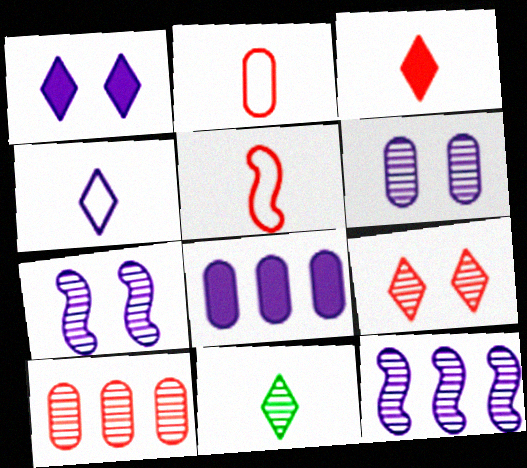[[3, 4, 11], 
[4, 7, 8], 
[7, 10, 11]]